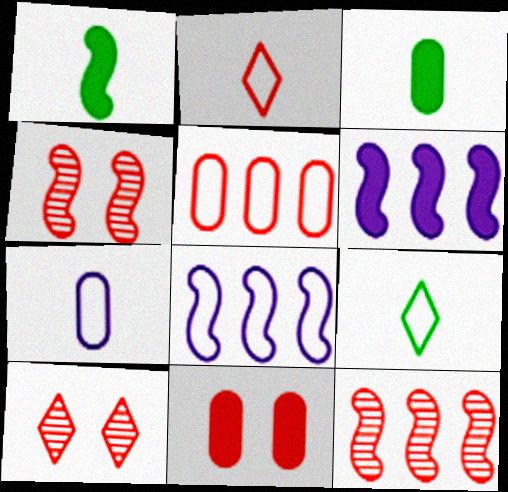[[1, 4, 8], 
[2, 11, 12], 
[3, 8, 10]]